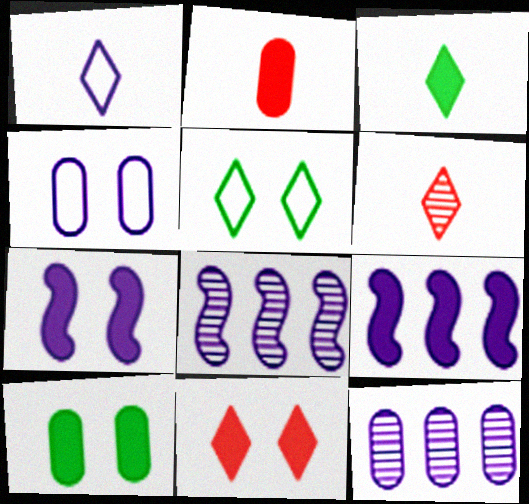[[1, 3, 6], 
[1, 7, 12], 
[2, 5, 8], 
[7, 10, 11]]